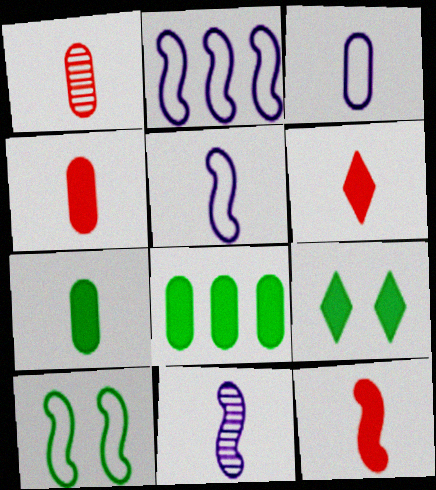[[1, 2, 9], 
[1, 3, 7], 
[4, 6, 12]]